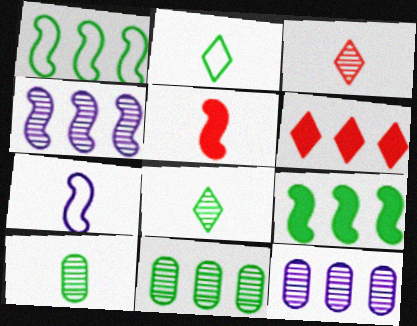[[1, 6, 12]]